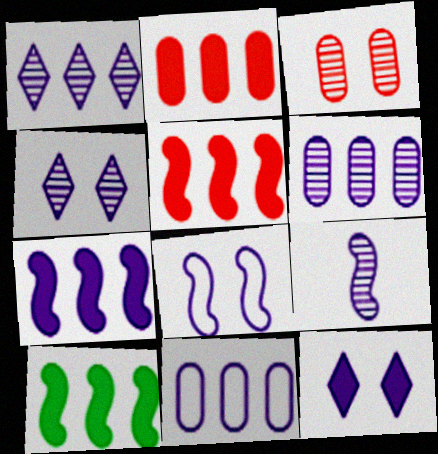[[1, 7, 11], 
[4, 6, 9], 
[5, 7, 10], 
[7, 8, 9], 
[9, 11, 12]]